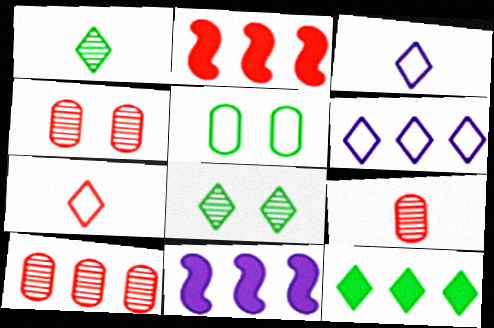[[2, 4, 7], 
[4, 9, 10]]